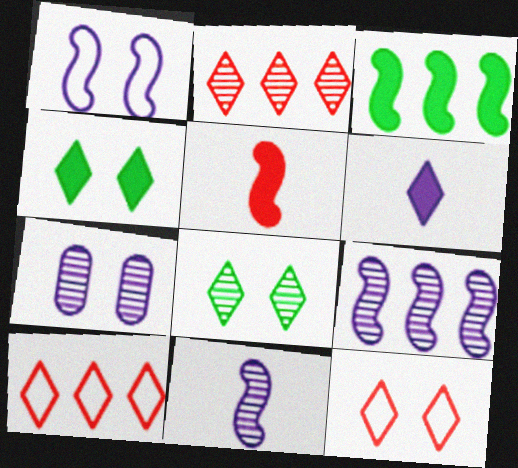[[6, 8, 10]]